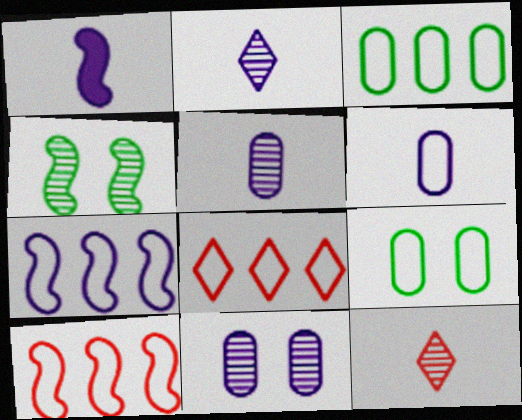[[1, 2, 6], 
[1, 4, 10], 
[3, 7, 8]]